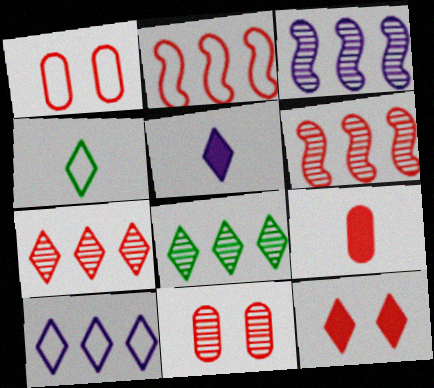[]